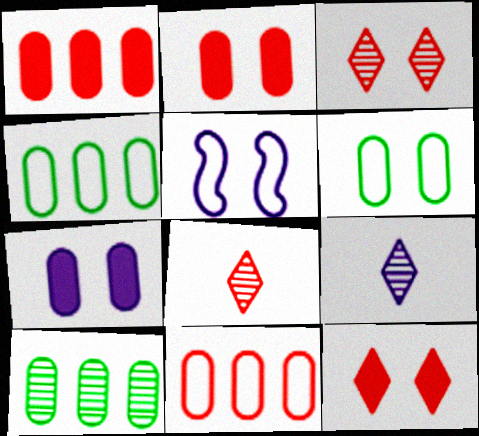[]